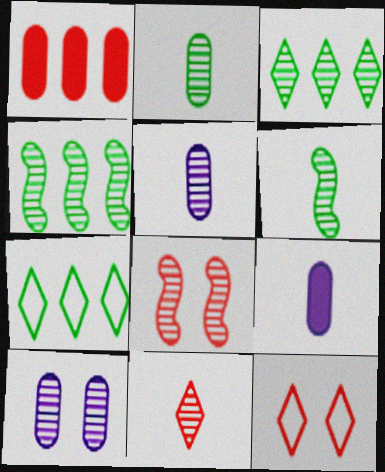[[3, 5, 8], 
[4, 9, 12], 
[4, 10, 11], 
[5, 6, 11], 
[7, 8, 9]]